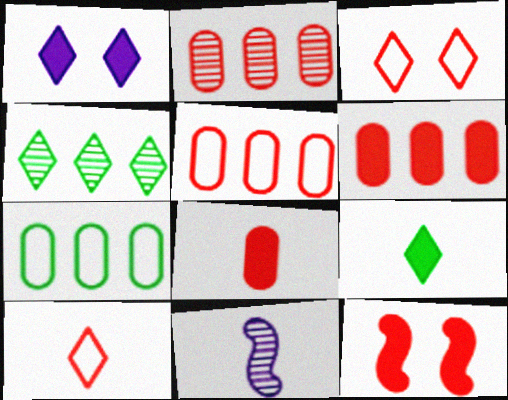[[1, 4, 10], 
[2, 5, 6], 
[2, 10, 12]]